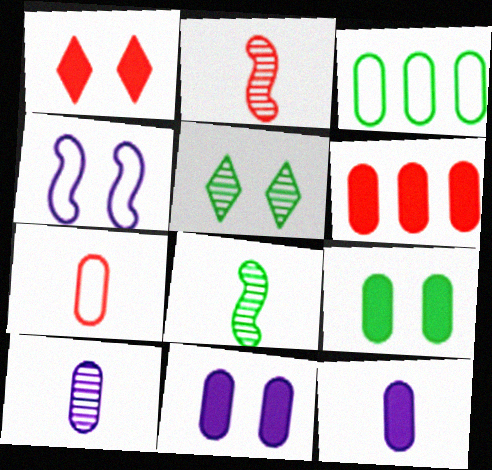[[6, 9, 12]]